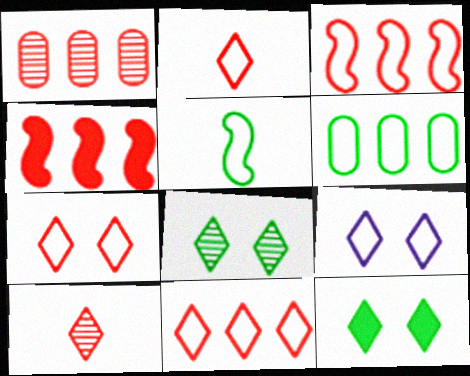[[1, 4, 11], 
[2, 7, 11]]